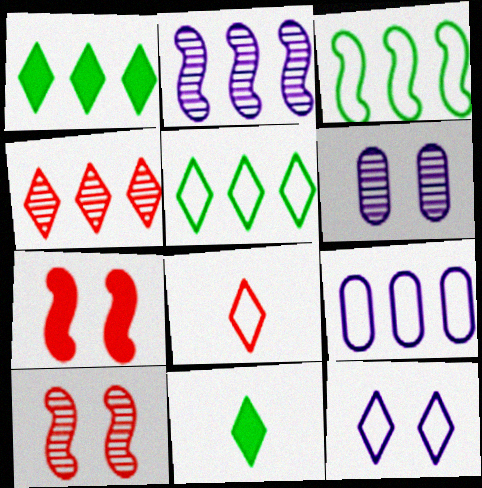[[4, 11, 12], 
[5, 8, 12], 
[9, 10, 11]]